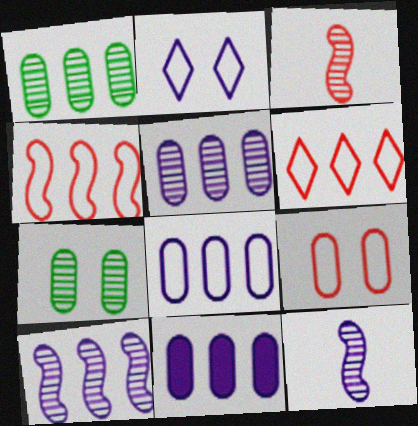[[2, 11, 12], 
[5, 8, 11]]